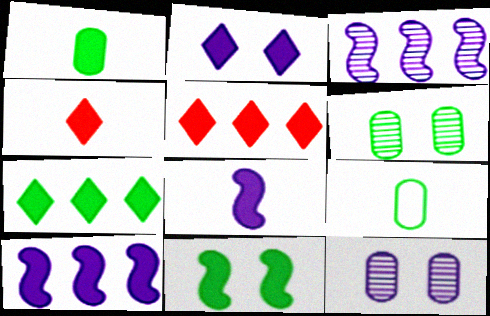[[1, 4, 8], 
[1, 7, 11], 
[2, 4, 7]]